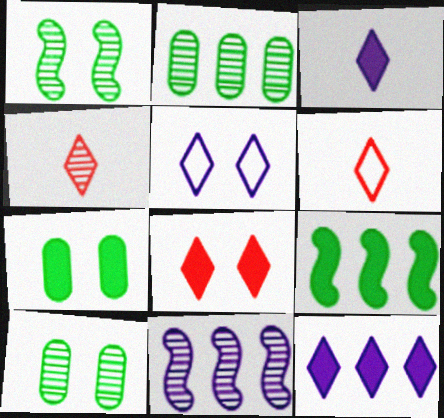[[4, 10, 11], 
[6, 7, 11]]